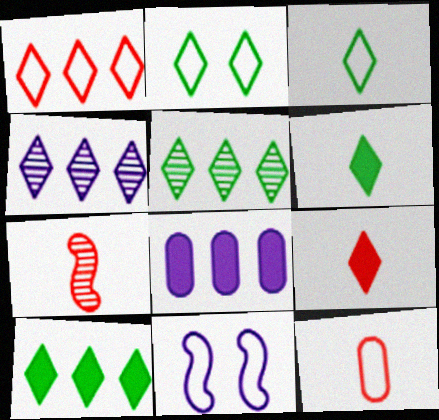[[1, 4, 10], 
[2, 4, 9], 
[2, 5, 6], 
[2, 7, 8], 
[7, 9, 12]]